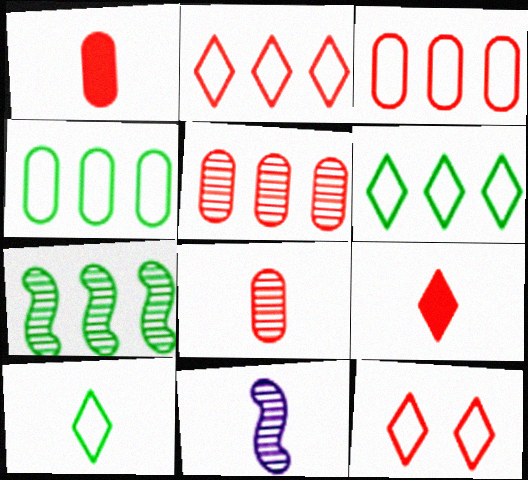[[1, 10, 11]]